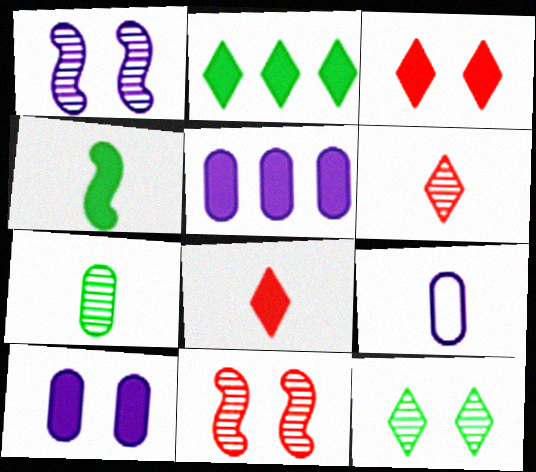[[2, 9, 11], 
[3, 4, 5], 
[4, 6, 9]]